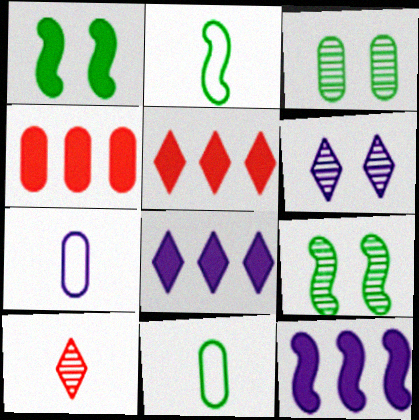[[2, 4, 6], 
[3, 4, 7], 
[5, 7, 9], 
[6, 7, 12]]